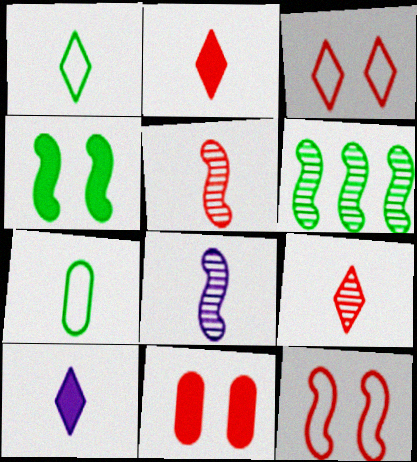[[1, 9, 10], 
[2, 7, 8], 
[5, 7, 10]]